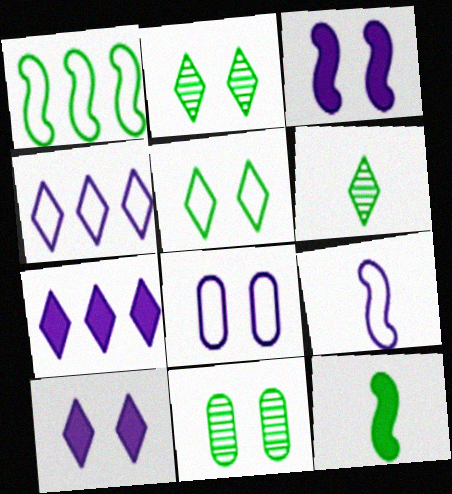[[4, 8, 9]]